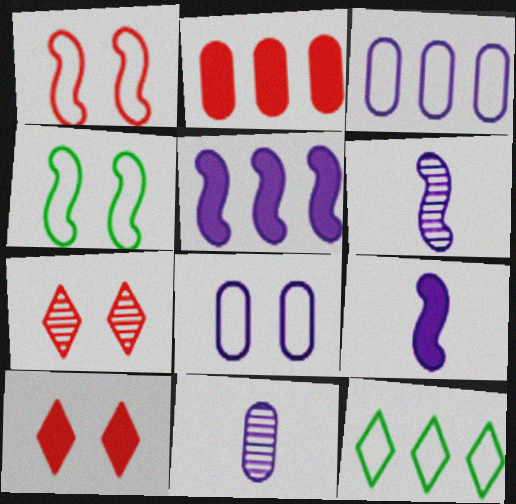[]